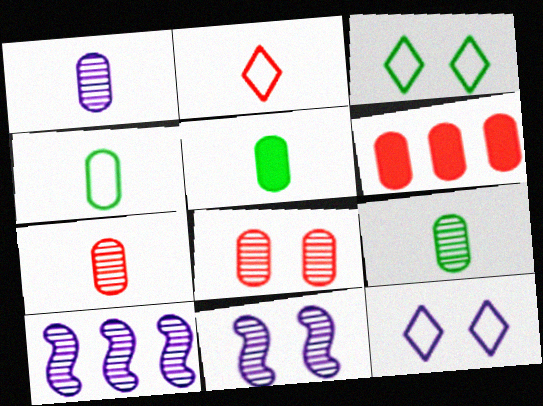[[1, 7, 9], 
[4, 5, 9]]